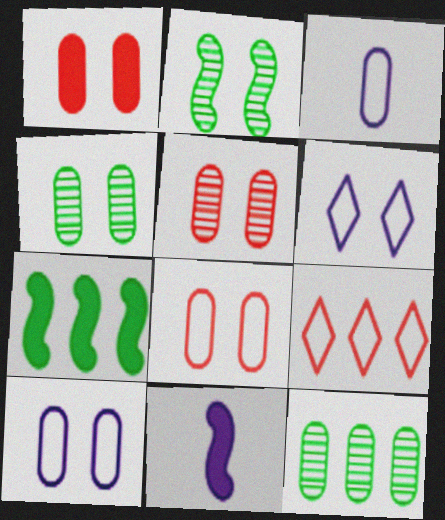[[1, 2, 6], 
[1, 3, 12], 
[1, 4, 10], 
[1, 5, 8], 
[4, 9, 11]]